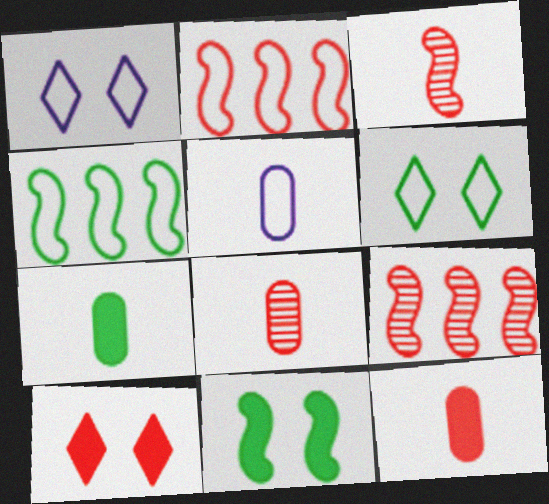[[1, 7, 9], 
[2, 5, 6], 
[2, 8, 10], 
[5, 7, 8]]